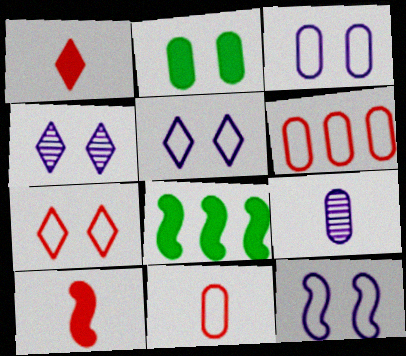[[2, 6, 9], 
[3, 5, 12], 
[4, 8, 11], 
[7, 8, 9]]